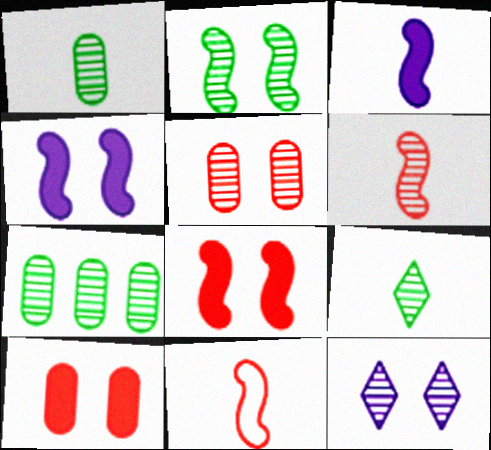[[2, 5, 12], 
[2, 7, 9], 
[6, 7, 12]]